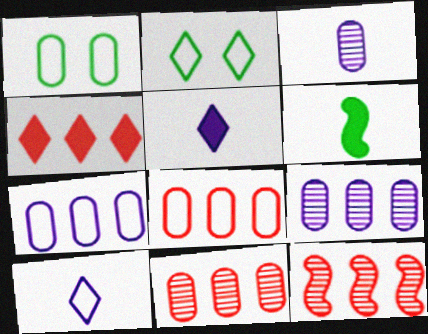[[1, 5, 12], 
[4, 8, 12]]